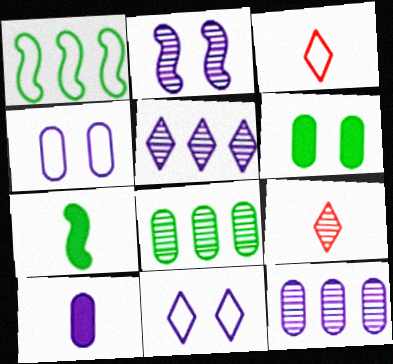[[1, 3, 4], 
[2, 8, 9], 
[4, 10, 12]]